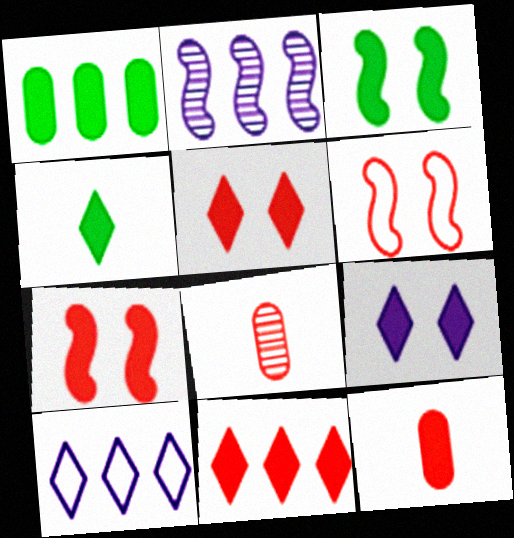[[1, 3, 4], 
[3, 8, 10], 
[4, 9, 11], 
[6, 8, 11], 
[7, 11, 12]]